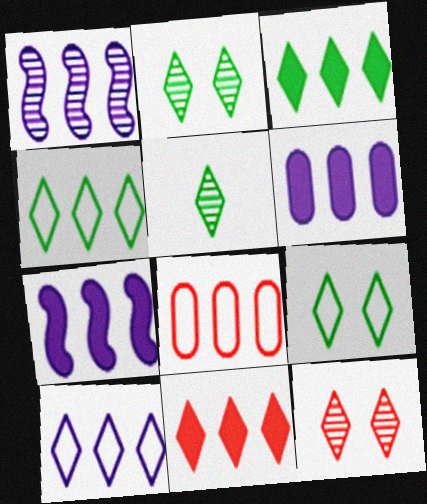[[1, 3, 8], 
[1, 6, 10], 
[3, 5, 9]]